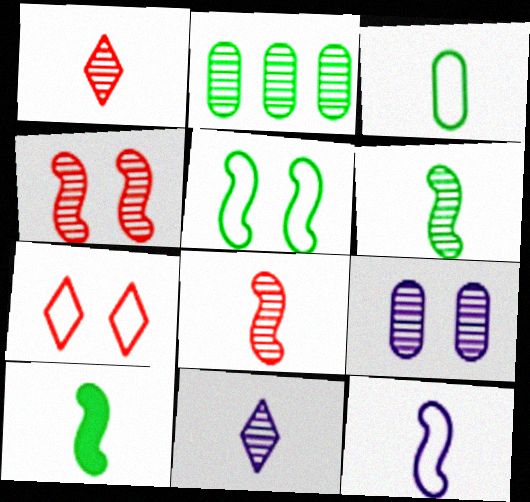[[2, 4, 11], 
[8, 10, 12]]